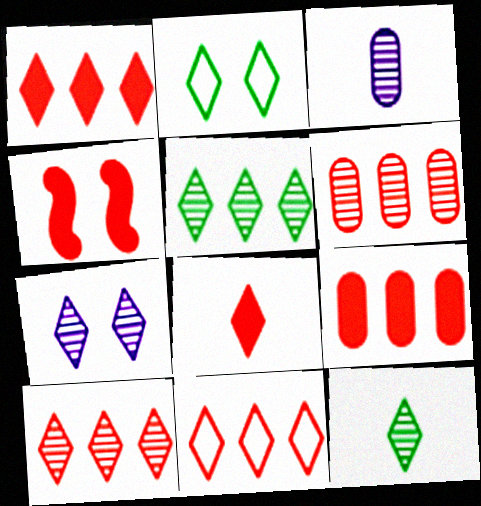[[1, 10, 11], 
[4, 8, 9], 
[7, 10, 12]]